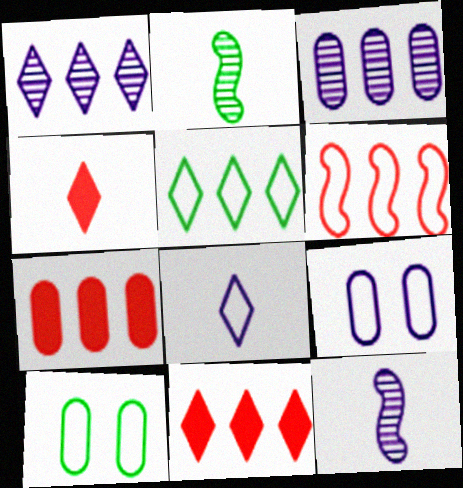[[1, 5, 11], 
[2, 9, 11], 
[6, 8, 10], 
[10, 11, 12]]